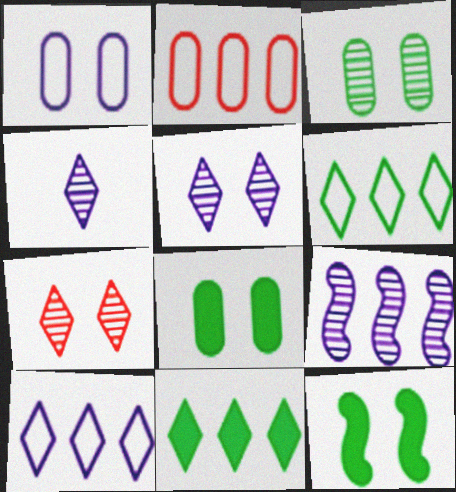[[1, 7, 12], 
[2, 4, 12], 
[2, 9, 11]]